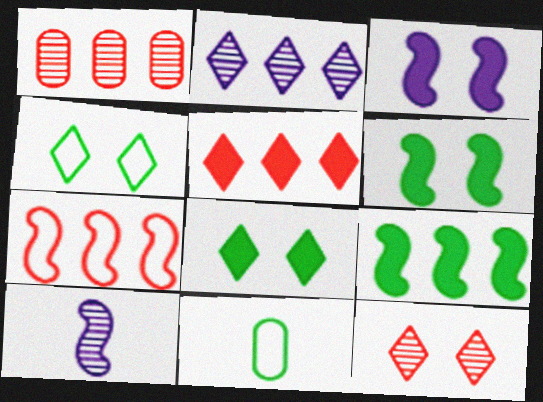[[1, 5, 7], 
[6, 7, 10]]